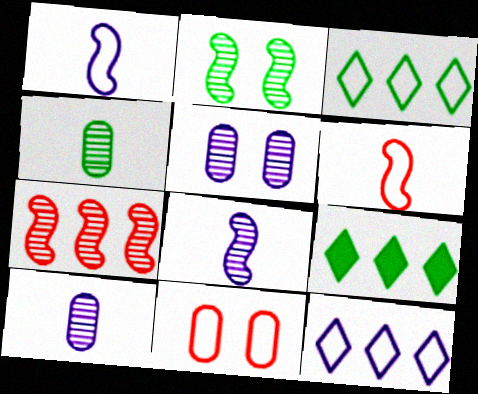[[1, 3, 11], 
[2, 7, 8], 
[5, 6, 9], 
[8, 9, 11]]